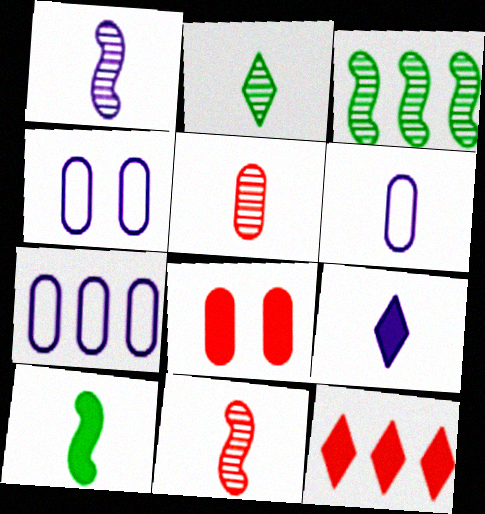[[1, 2, 5], 
[1, 6, 9], 
[3, 7, 12], 
[4, 6, 7]]